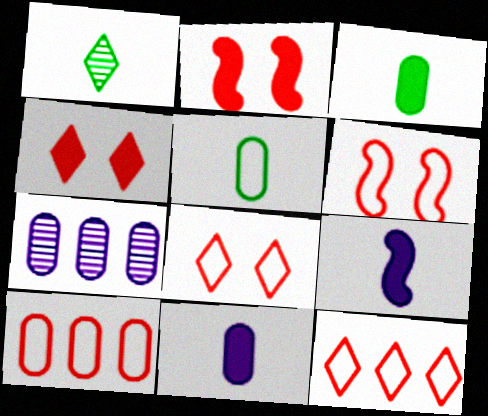[]